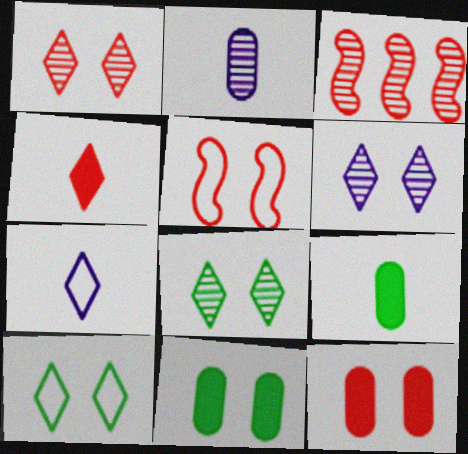[[1, 5, 12], 
[1, 6, 8], 
[2, 3, 8], 
[3, 7, 11], 
[5, 6, 11]]